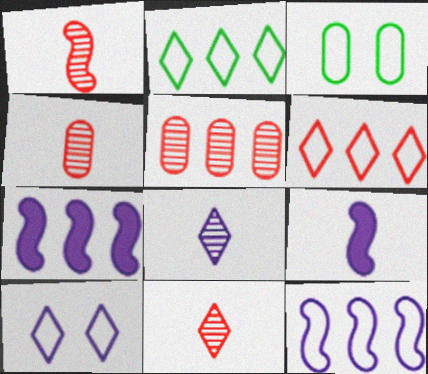[[1, 4, 11], 
[2, 5, 7], 
[3, 7, 11]]